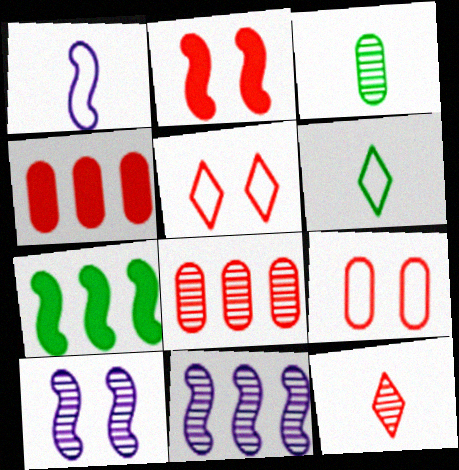[[4, 6, 10]]